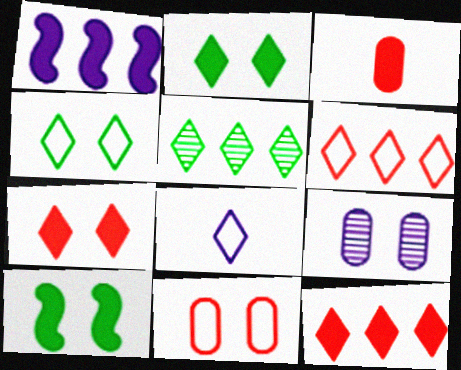[[1, 2, 3], 
[1, 8, 9], 
[4, 6, 8], 
[5, 7, 8]]